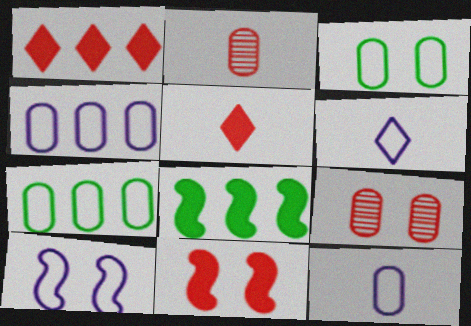[[4, 6, 10], 
[6, 8, 9]]